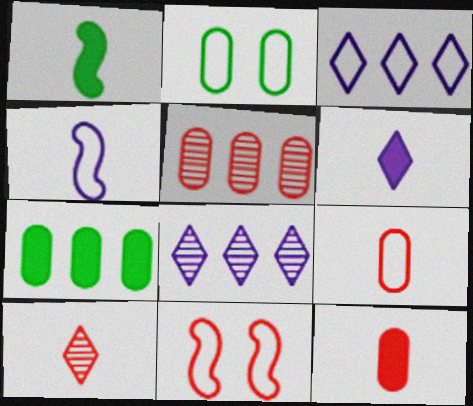[[1, 6, 12]]